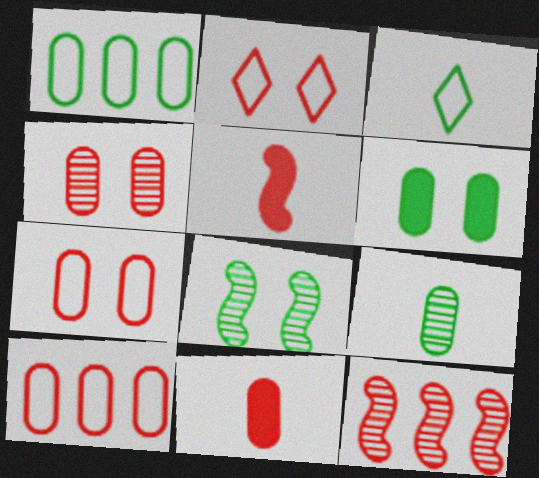[[1, 6, 9], 
[2, 11, 12], 
[4, 10, 11]]